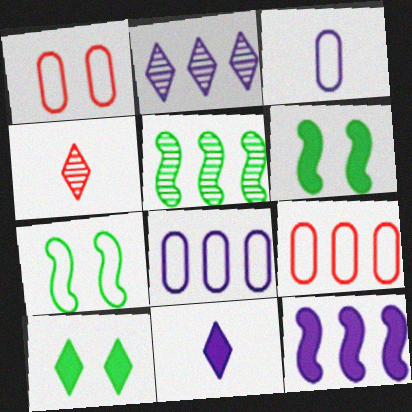[[1, 5, 11], 
[2, 8, 12], 
[4, 6, 8]]